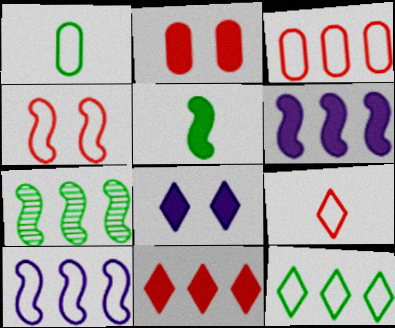[[3, 4, 9], 
[3, 10, 12]]